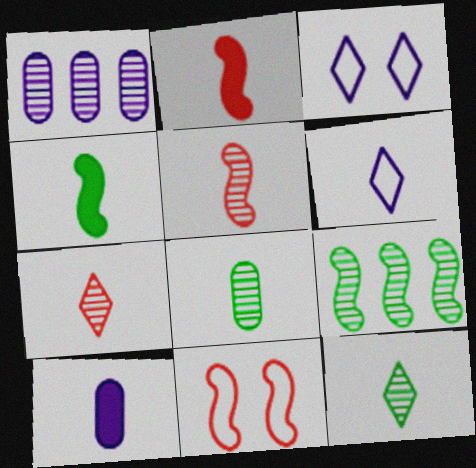[[2, 6, 8]]